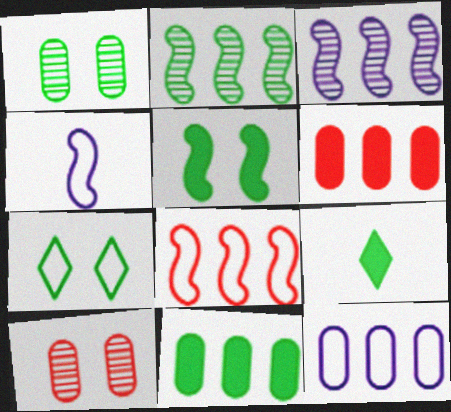[[1, 5, 7], 
[5, 9, 11]]